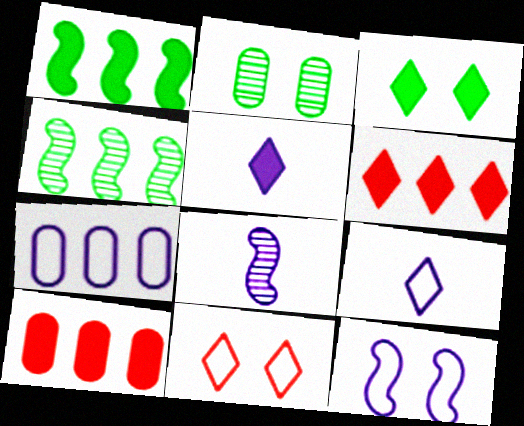[[3, 5, 6], 
[4, 6, 7], 
[7, 9, 12]]